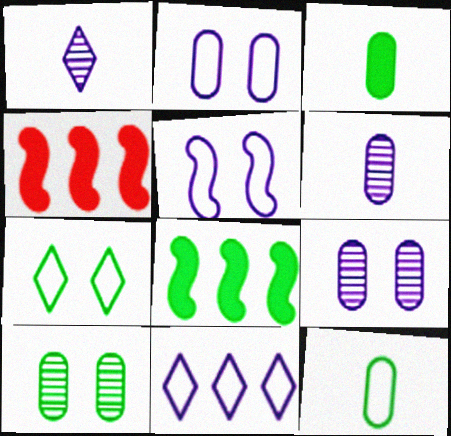[[4, 6, 7]]